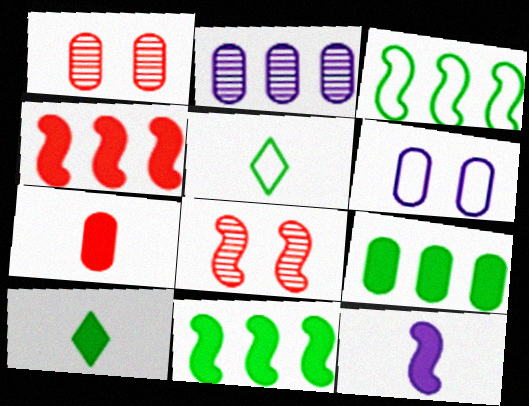[[3, 8, 12], 
[7, 10, 12]]